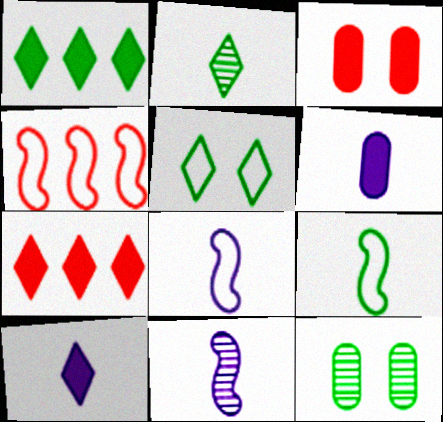[[1, 2, 5], 
[1, 9, 12], 
[4, 10, 12], 
[7, 8, 12]]